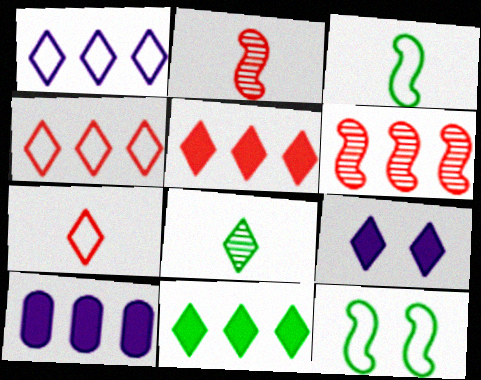[[4, 8, 9]]